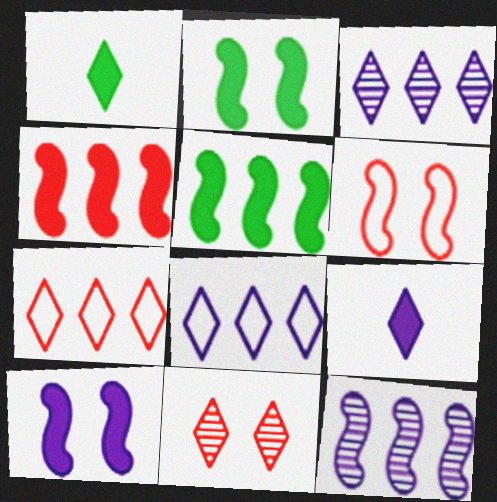[[1, 8, 11]]